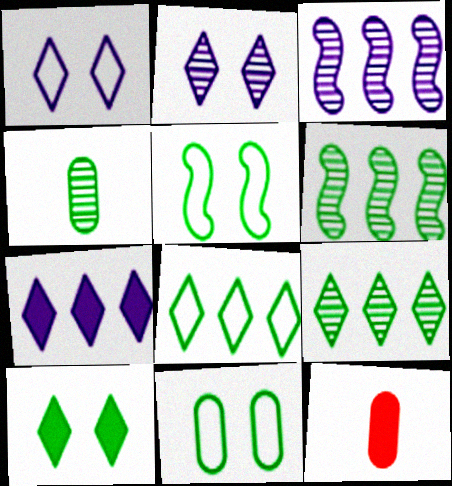[[1, 6, 12]]